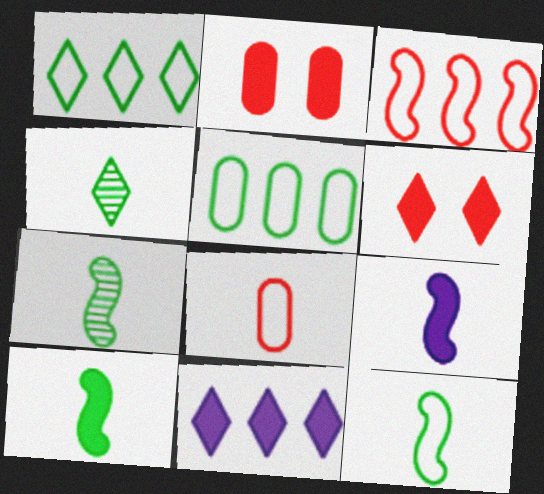[[2, 10, 11], 
[4, 8, 9], 
[7, 10, 12]]